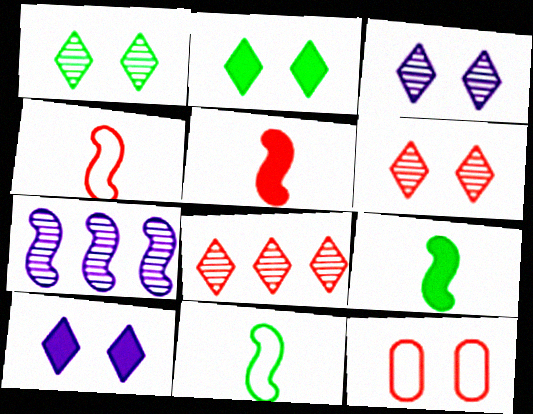[[1, 3, 6], 
[5, 8, 12]]